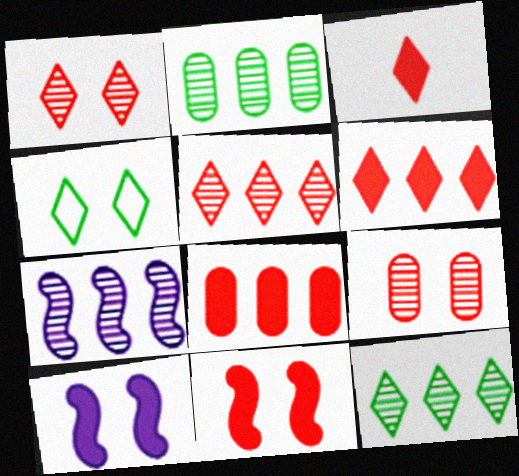[[2, 5, 7], 
[3, 8, 11], 
[4, 9, 10]]